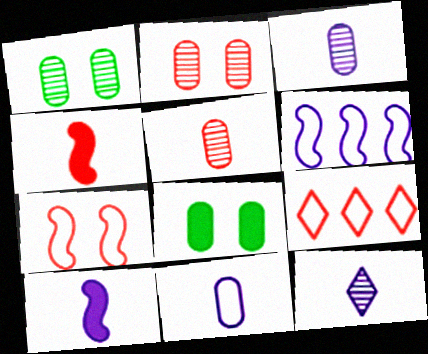[[1, 9, 10], 
[2, 4, 9], 
[10, 11, 12]]